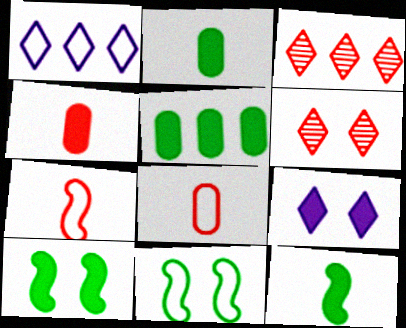[[1, 8, 11]]